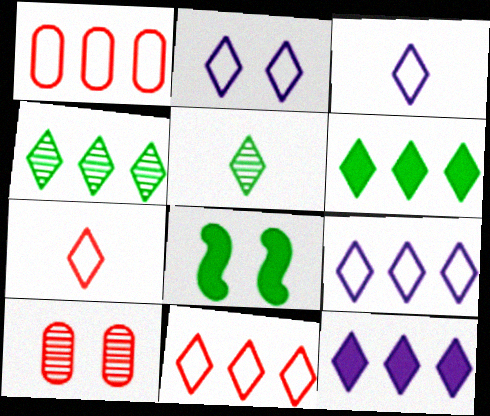[[2, 3, 9], 
[2, 8, 10], 
[4, 11, 12]]